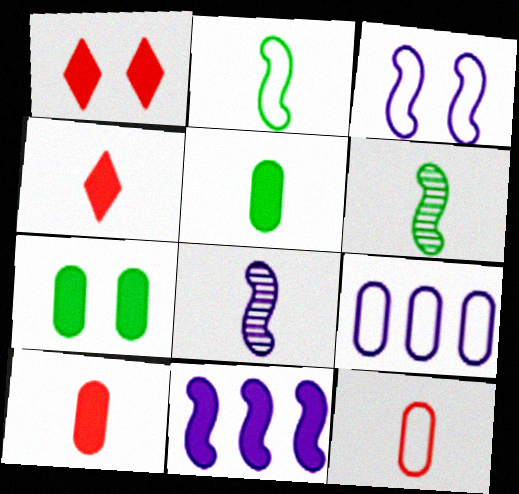[[1, 5, 11], 
[1, 6, 9], 
[3, 8, 11], 
[4, 7, 11]]